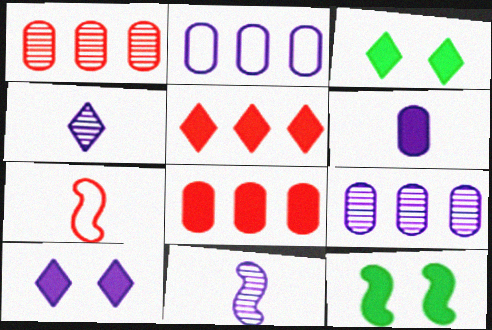[[2, 10, 11], 
[3, 7, 9], 
[5, 6, 12]]